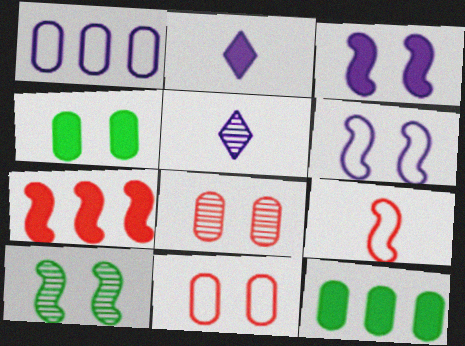[[1, 3, 5], 
[2, 4, 7]]